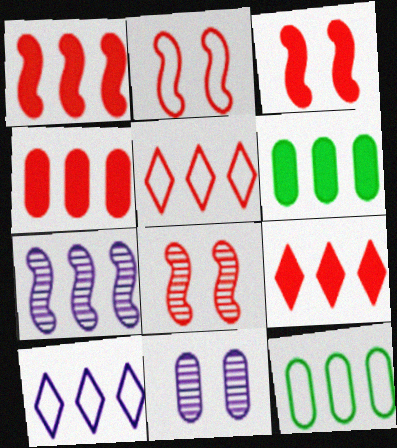[[1, 4, 9], 
[2, 3, 8], 
[5, 6, 7], 
[7, 9, 12]]